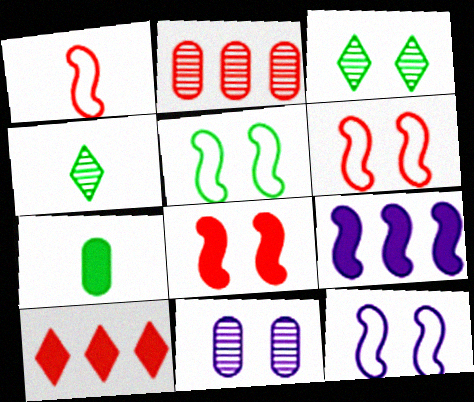[[5, 6, 12]]